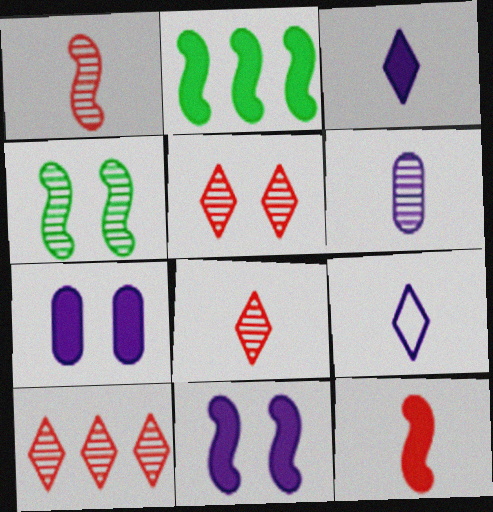[[2, 11, 12], 
[4, 6, 10], 
[5, 8, 10]]